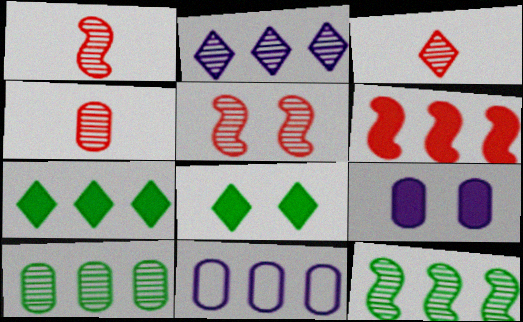[[1, 3, 4], 
[1, 8, 11]]